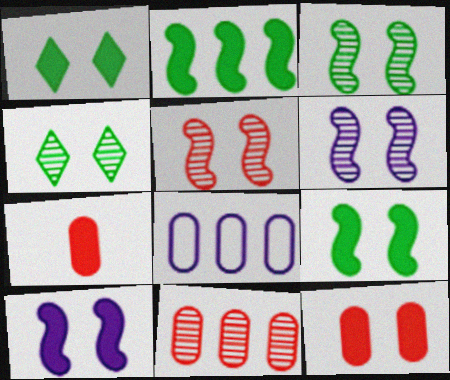[[1, 10, 12], 
[3, 5, 6]]